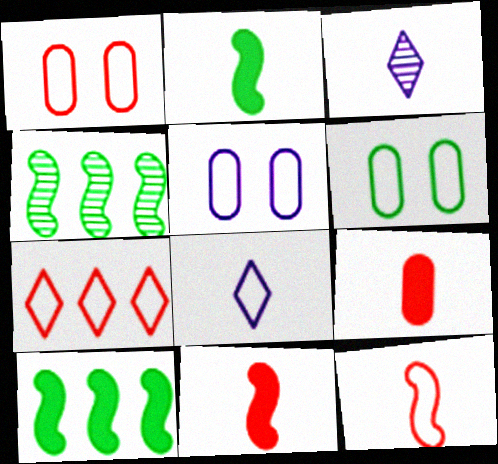[[1, 3, 10], 
[1, 5, 6], 
[1, 7, 12]]